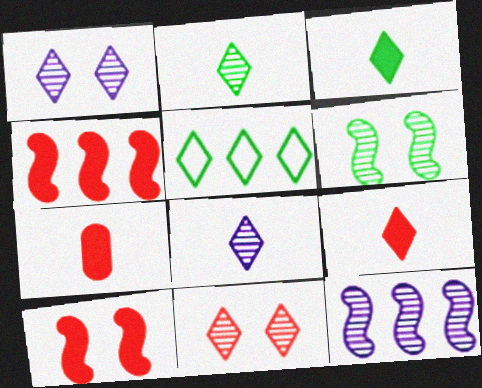[[1, 5, 9]]